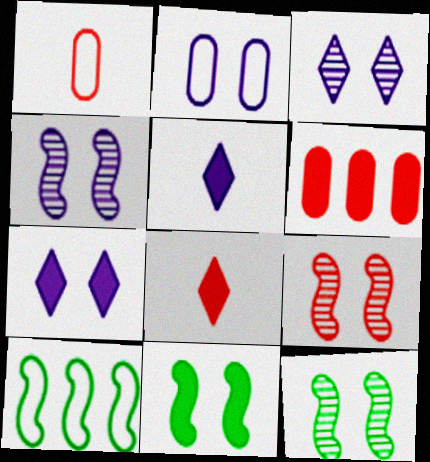[[2, 4, 7], 
[4, 9, 12], 
[5, 6, 11]]